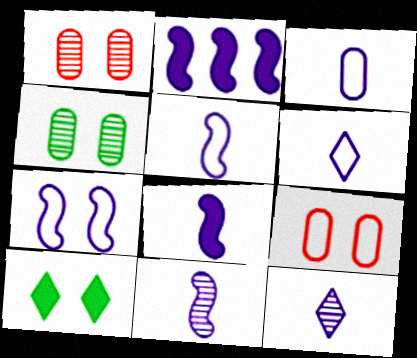[[1, 7, 10], 
[2, 7, 11], 
[3, 5, 6], 
[3, 8, 12], 
[5, 8, 11]]